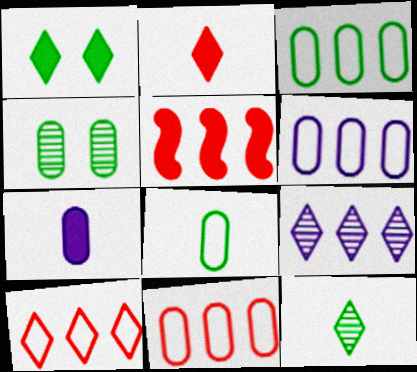[[1, 5, 7], 
[3, 5, 9], 
[3, 6, 11], 
[4, 7, 11]]